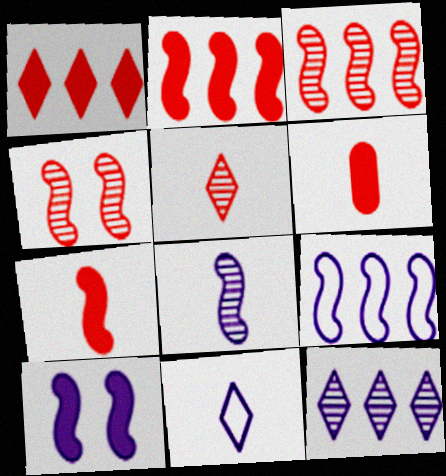[[8, 9, 10]]